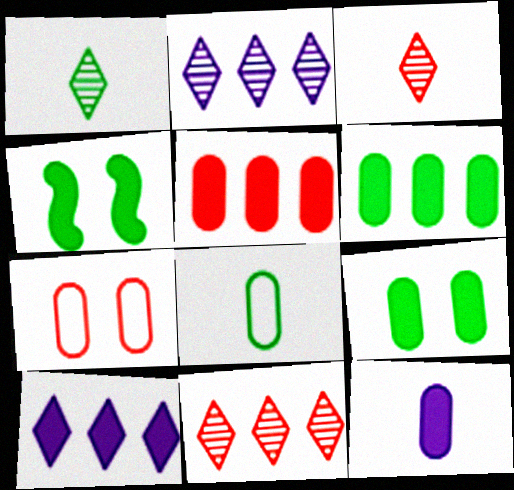[[5, 9, 12]]